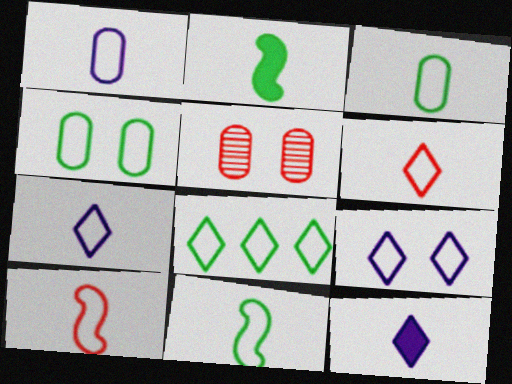[[1, 6, 11], 
[3, 7, 10], 
[4, 8, 11], 
[6, 8, 9]]